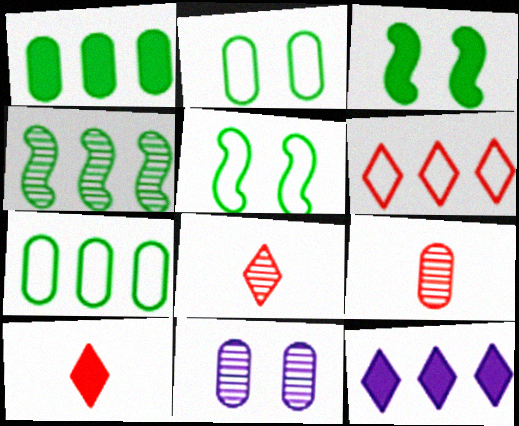[[4, 8, 11], 
[5, 9, 12]]